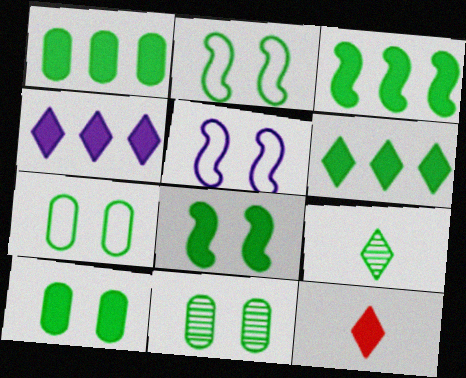[[1, 2, 9], 
[1, 3, 6], 
[3, 7, 9], 
[7, 10, 11]]